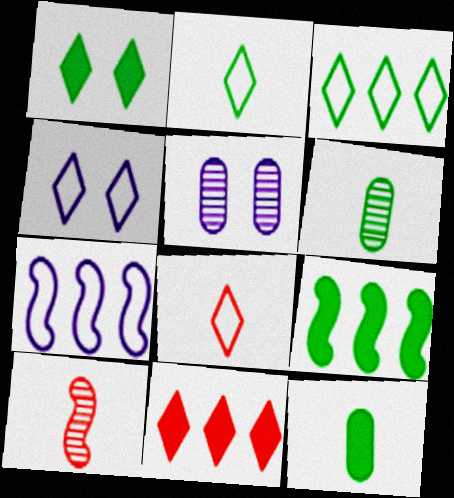[[1, 9, 12], 
[3, 4, 8], 
[5, 8, 9]]